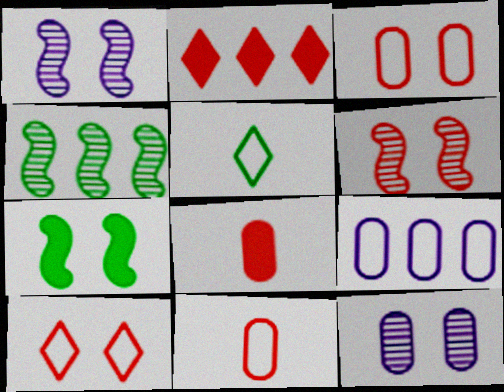[[2, 4, 9], 
[2, 6, 11], 
[7, 10, 12]]